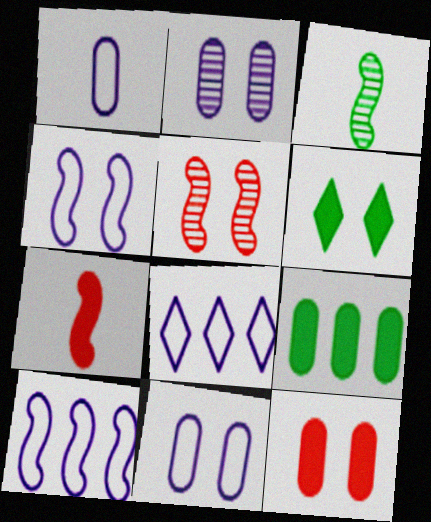[[1, 4, 8], 
[3, 8, 12], 
[5, 6, 11]]